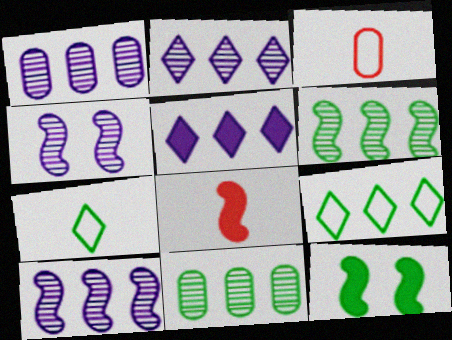[[1, 2, 10], 
[2, 3, 12], 
[7, 11, 12]]